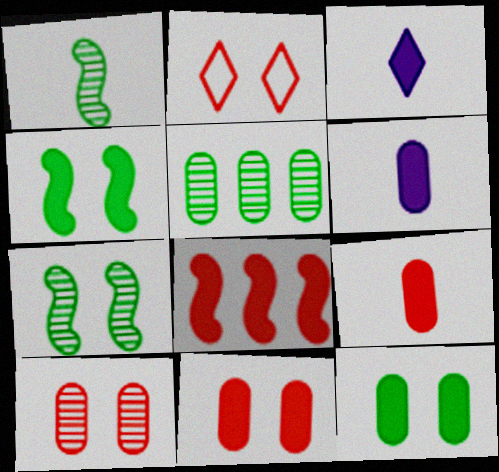[[3, 8, 12]]